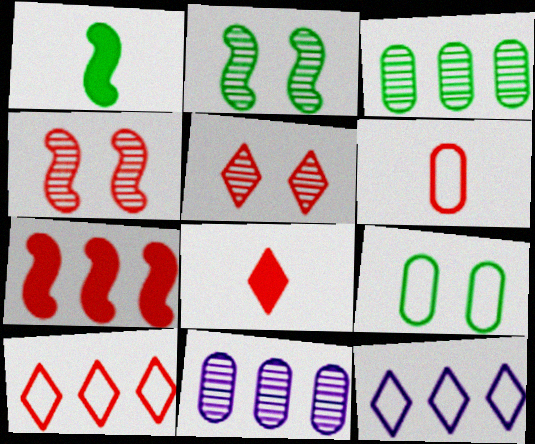[[3, 7, 12], 
[5, 6, 7], 
[5, 8, 10]]